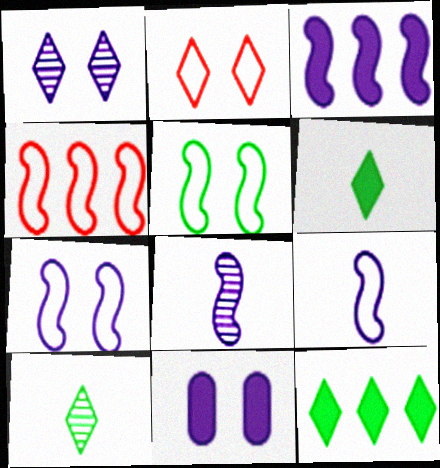[[1, 7, 11], 
[3, 7, 8], 
[4, 5, 9], 
[4, 10, 11]]